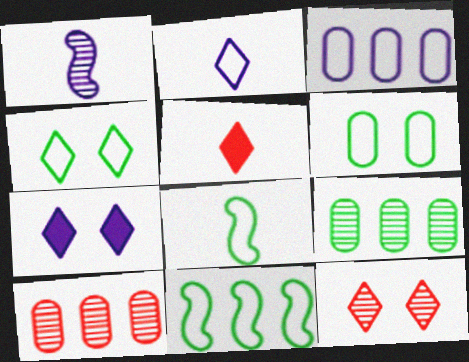[[1, 3, 7], 
[1, 9, 12], 
[4, 7, 12], 
[7, 8, 10]]